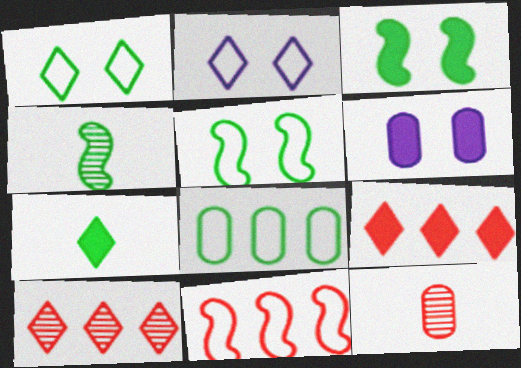[[2, 7, 10], 
[6, 8, 12]]